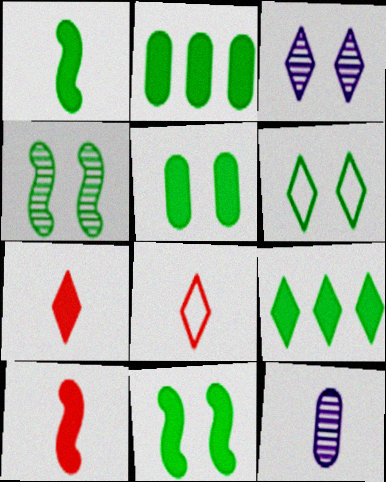[[1, 5, 9], 
[1, 8, 12], 
[3, 8, 9], 
[4, 5, 6]]